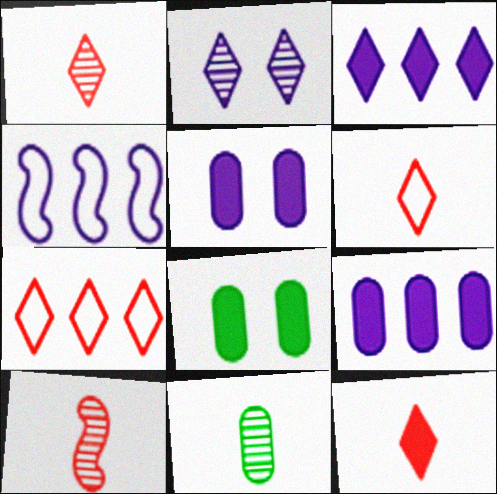[[1, 4, 8], 
[1, 6, 12]]